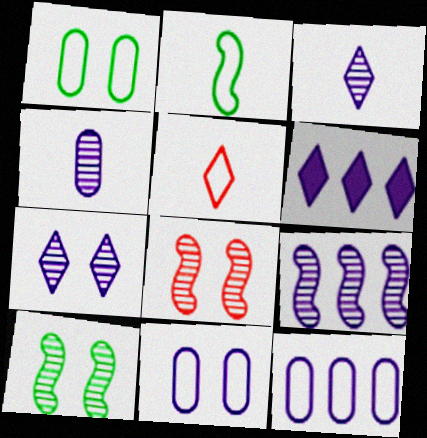[[4, 7, 9], 
[6, 9, 12]]